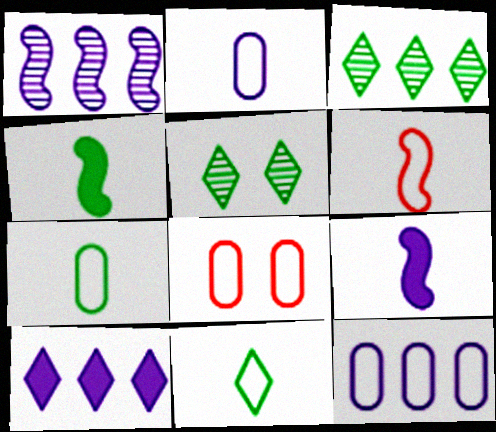[[1, 10, 12], 
[2, 6, 11], 
[3, 8, 9], 
[7, 8, 12]]